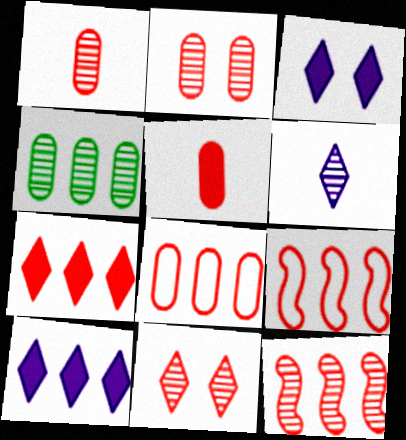[[1, 11, 12], 
[2, 5, 8], 
[4, 9, 10], 
[5, 9, 11], 
[7, 8, 12]]